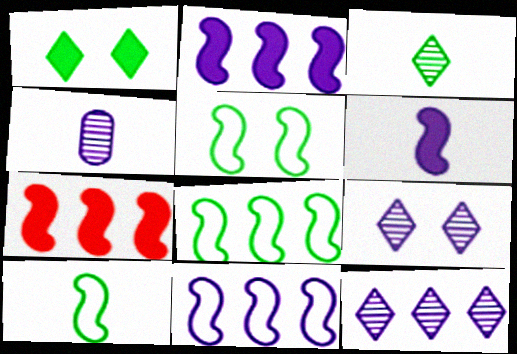[[5, 8, 10]]